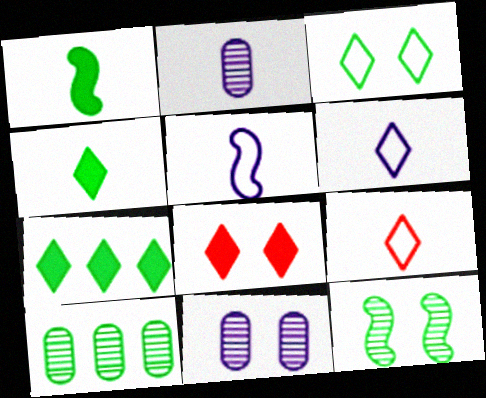[[1, 2, 9], 
[1, 3, 10], 
[5, 8, 10]]